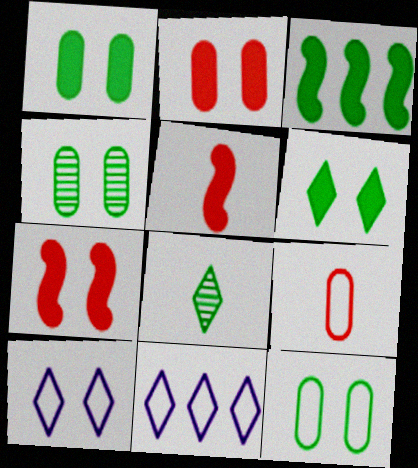[[1, 4, 12], 
[3, 8, 12], 
[4, 5, 11], 
[4, 7, 10]]